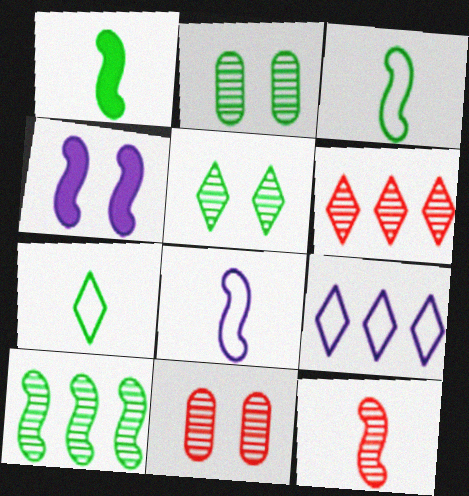[[1, 8, 12], 
[1, 9, 11], 
[6, 11, 12]]